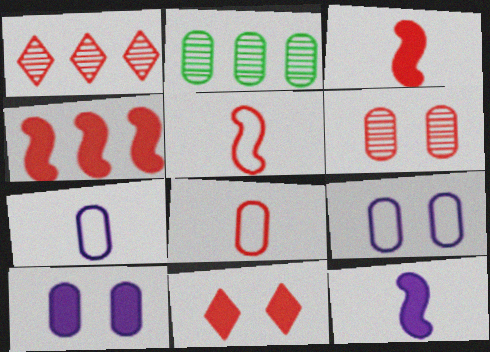[[2, 8, 10]]